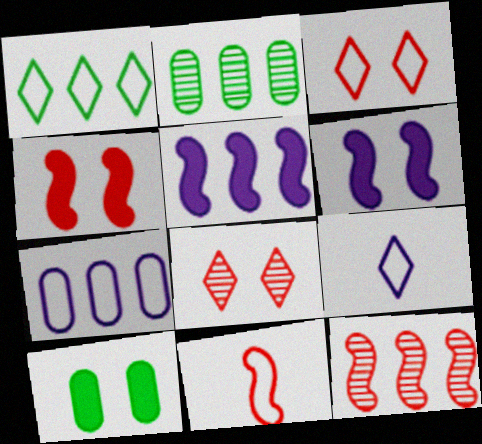[[1, 3, 9], 
[2, 4, 9], 
[4, 11, 12], 
[9, 10, 12]]